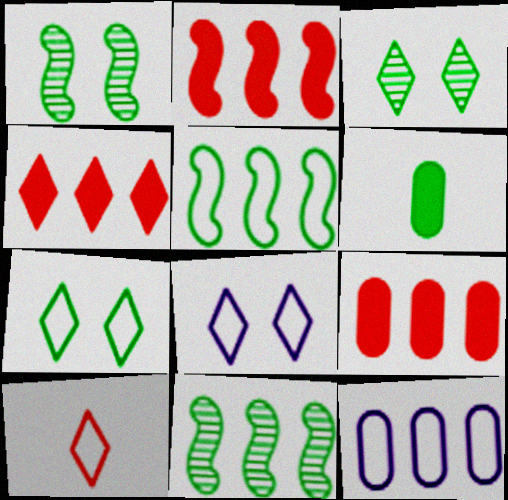[[2, 4, 9], 
[3, 5, 6], 
[4, 11, 12], 
[6, 7, 11]]